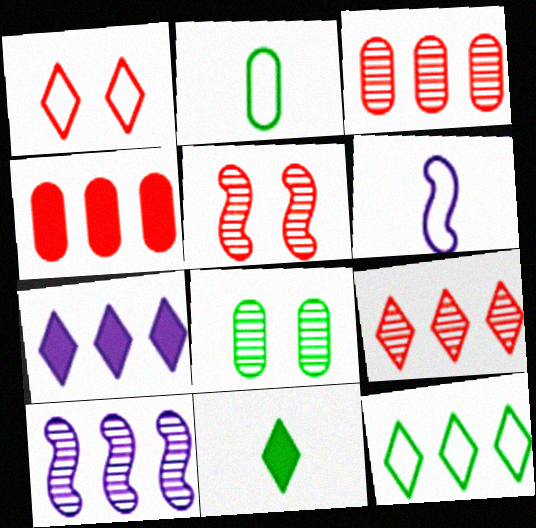[[2, 5, 7], 
[4, 10, 12], 
[7, 9, 12]]